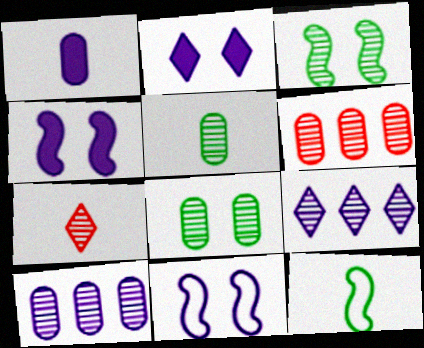[[1, 7, 12], 
[1, 9, 11], 
[2, 6, 12], 
[3, 7, 10]]